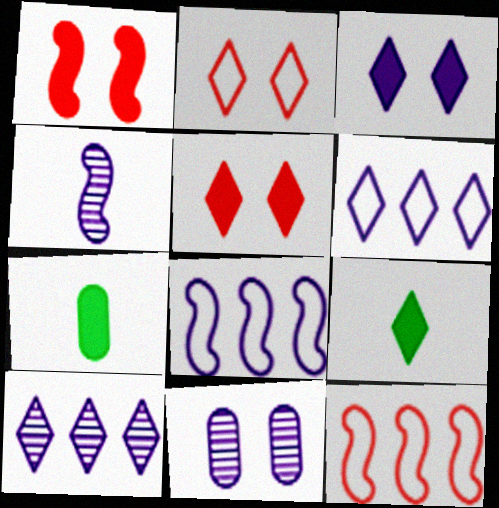[[2, 9, 10], 
[4, 10, 11], 
[9, 11, 12]]